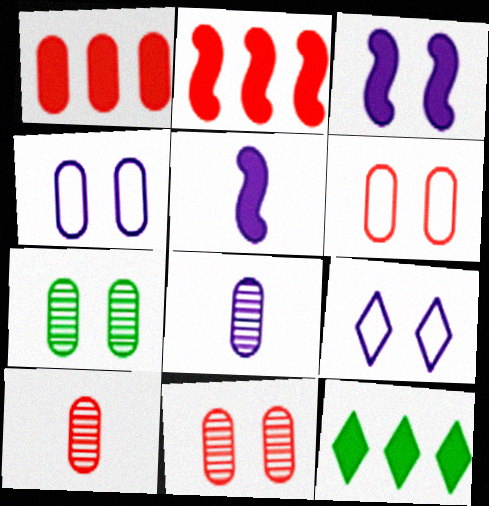[[1, 6, 10]]